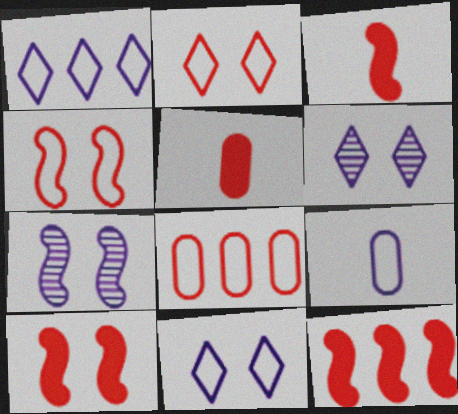[[3, 10, 12]]